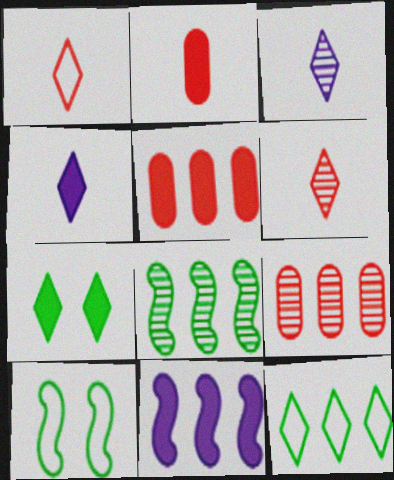[[2, 7, 11], 
[3, 5, 10], 
[4, 9, 10], 
[9, 11, 12]]